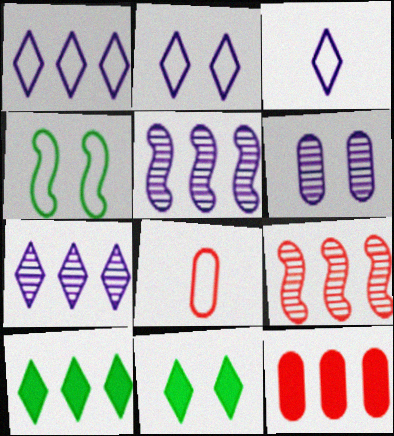[[1, 2, 3], 
[1, 4, 8], 
[5, 8, 11]]